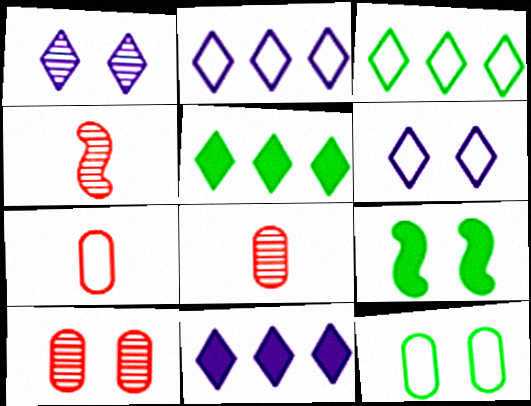[[2, 8, 9], 
[4, 11, 12], 
[6, 9, 10]]